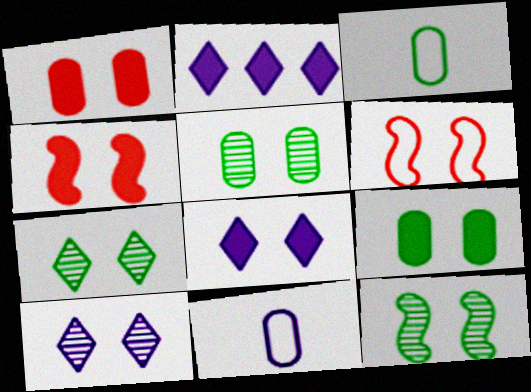[[4, 8, 9], 
[5, 6, 8], 
[5, 7, 12], 
[6, 9, 10]]